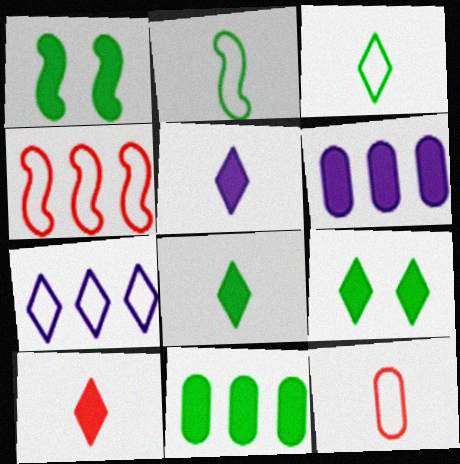[[1, 6, 10], 
[1, 8, 11], 
[5, 8, 10]]